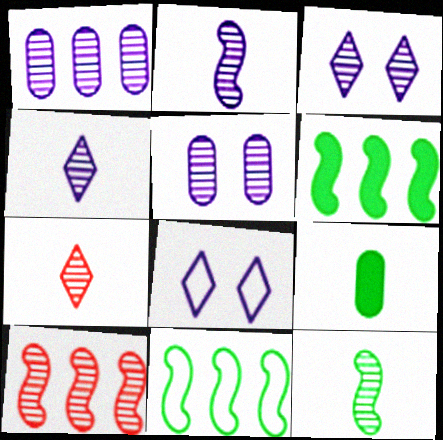[[1, 2, 3], 
[8, 9, 10]]